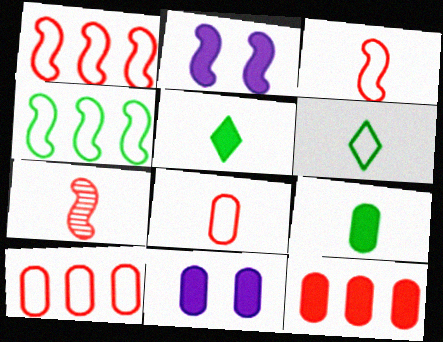[[2, 4, 7], 
[2, 5, 12], 
[9, 11, 12]]